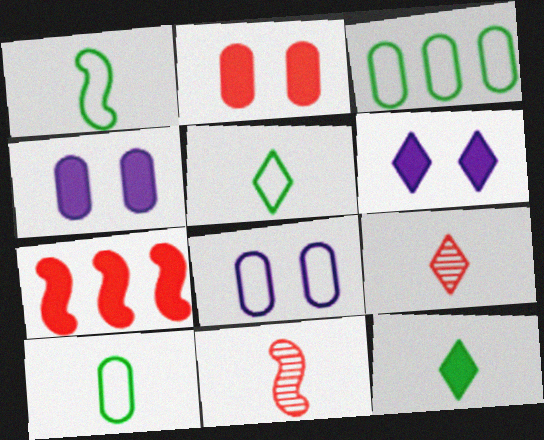[[1, 5, 10], 
[3, 6, 11], 
[4, 7, 12]]